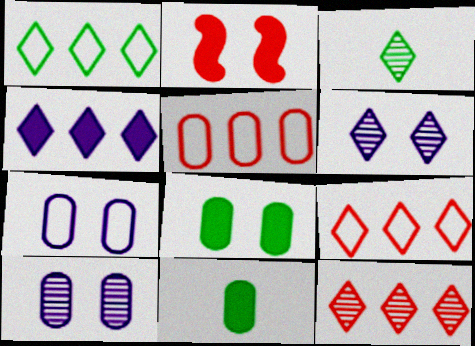[[1, 4, 12], 
[2, 4, 11], 
[3, 6, 12], 
[5, 10, 11]]